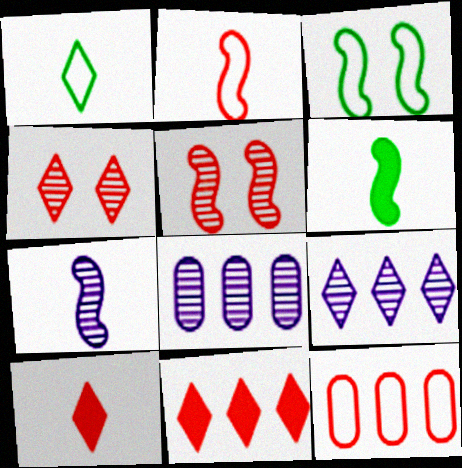[[2, 6, 7], 
[3, 8, 10], 
[5, 10, 12]]